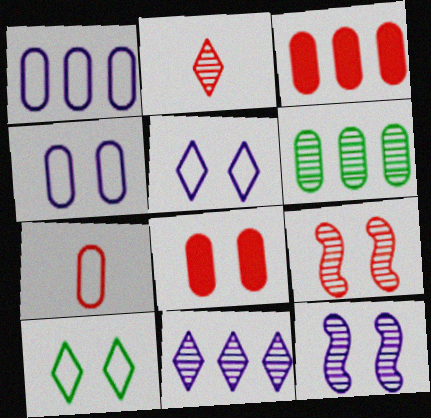[[1, 3, 6], 
[2, 6, 12], 
[8, 10, 12]]